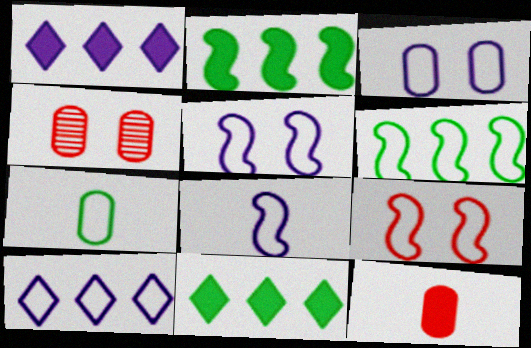[[3, 8, 10], 
[4, 8, 11], 
[6, 8, 9], 
[7, 9, 10]]